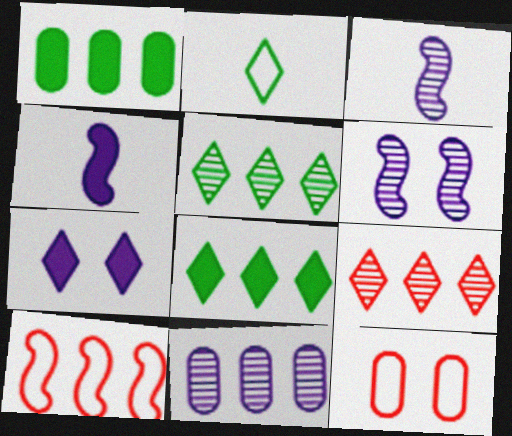[[2, 7, 9], 
[3, 8, 12], 
[4, 5, 12], 
[8, 10, 11]]